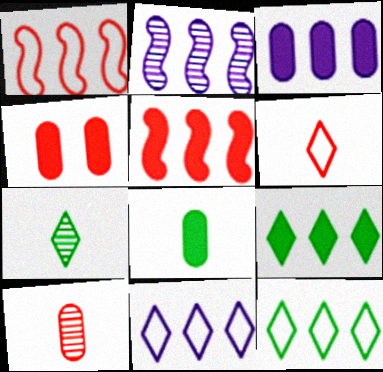[[2, 3, 11], 
[3, 4, 8], 
[3, 5, 9]]